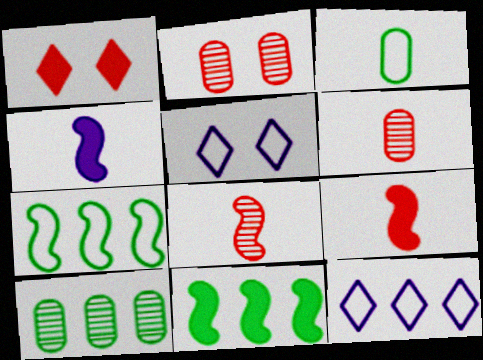[[5, 6, 11], 
[5, 9, 10]]